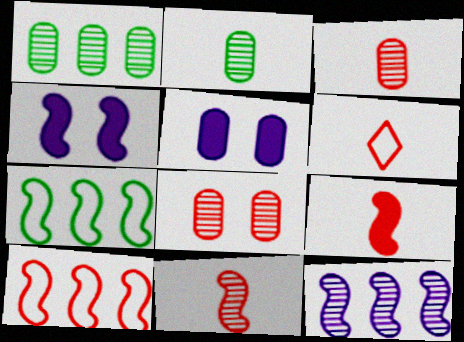[[1, 4, 6], 
[3, 6, 9], 
[4, 7, 11]]